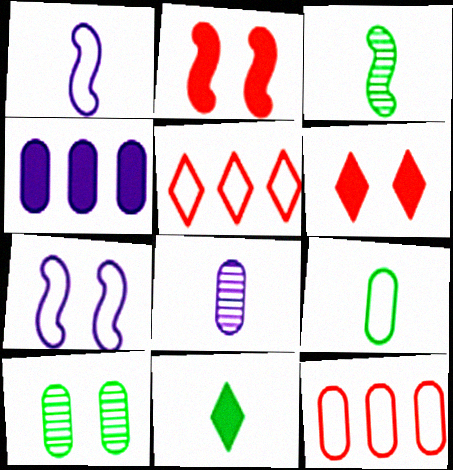[[2, 4, 11], 
[3, 9, 11], 
[5, 7, 9], 
[6, 7, 10]]